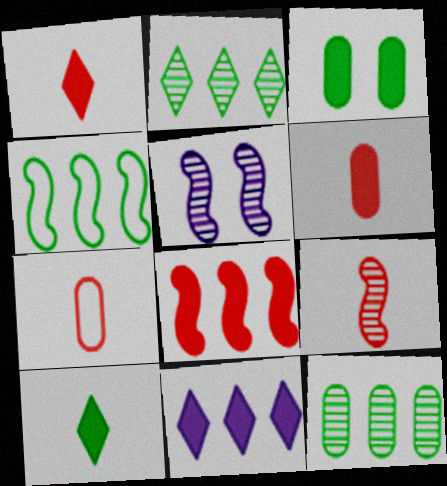[[1, 7, 9]]